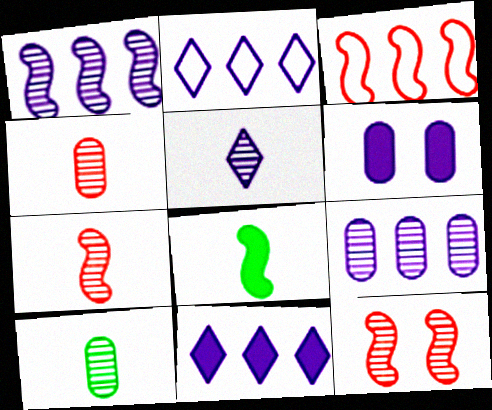[[5, 7, 10]]